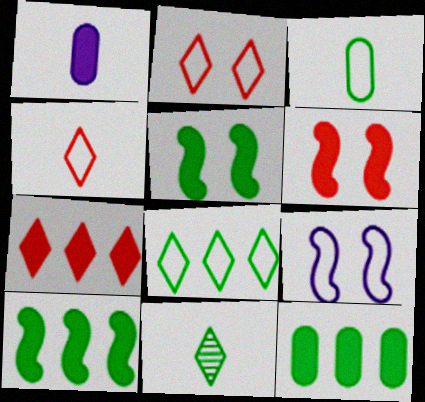[[1, 5, 7]]